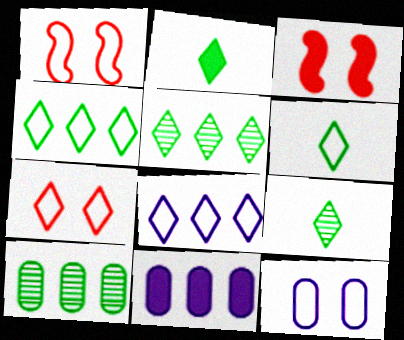[[1, 9, 11], 
[2, 3, 11], 
[2, 6, 9], 
[6, 7, 8]]